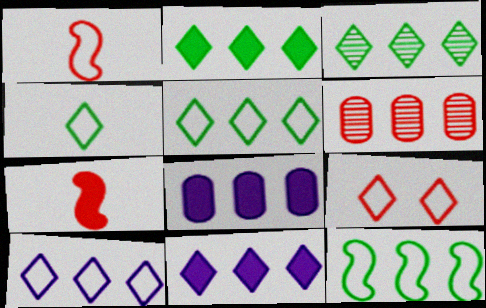[[2, 3, 5], 
[4, 9, 10], 
[6, 7, 9], 
[6, 11, 12]]